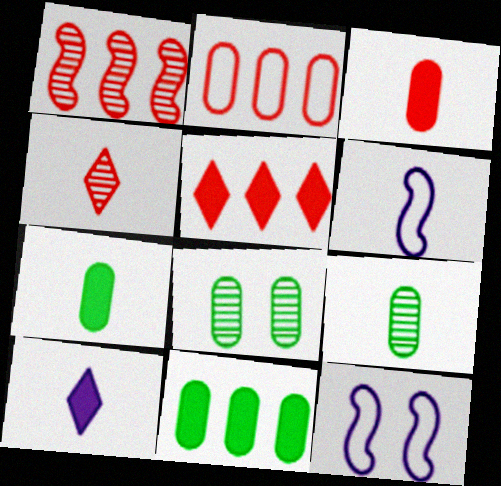[[1, 2, 5], 
[4, 6, 7], 
[4, 11, 12], 
[5, 6, 8], 
[5, 9, 12]]